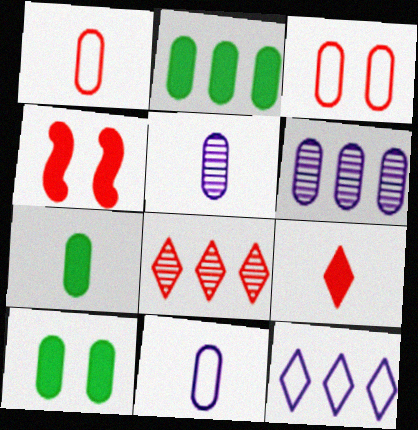[[1, 4, 8], 
[1, 5, 7], 
[1, 6, 10], 
[2, 3, 5], 
[2, 7, 10], 
[3, 6, 7]]